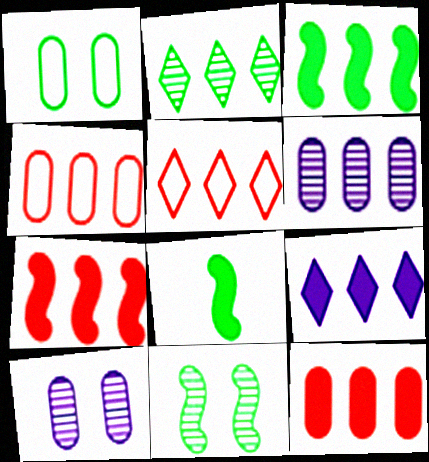[[1, 2, 8], 
[2, 5, 9], 
[3, 5, 6], 
[3, 9, 12], 
[5, 8, 10]]